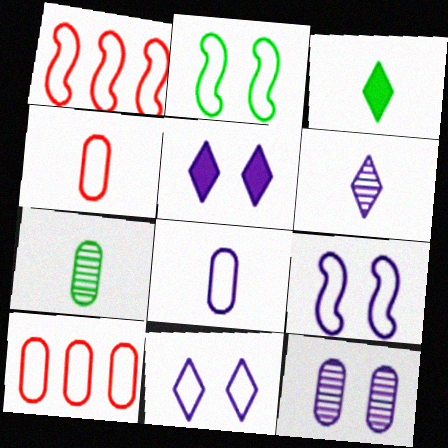[[1, 3, 12], 
[1, 5, 7], 
[5, 9, 12]]